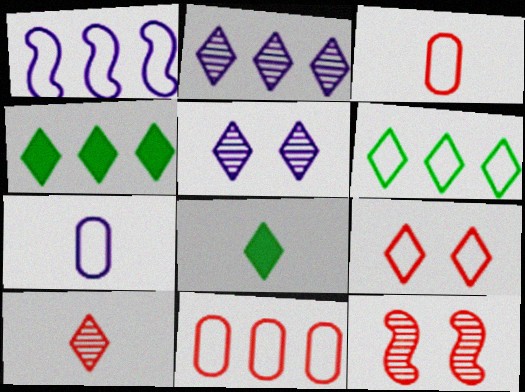[[1, 6, 11], 
[2, 8, 9], 
[4, 7, 12]]